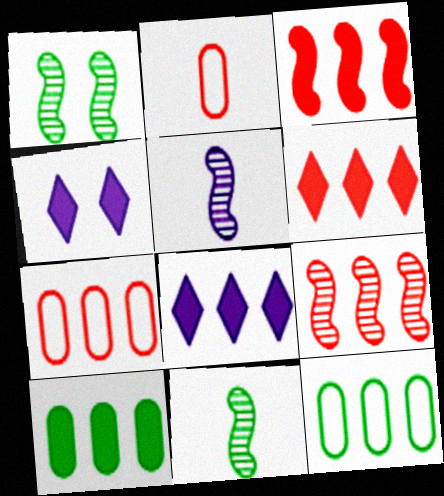[[1, 2, 8], 
[1, 5, 9], 
[3, 8, 10], 
[4, 7, 11], 
[6, 7, 9], 
[8, 9, 12]]